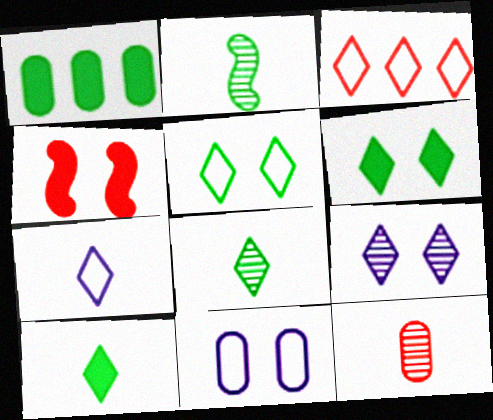[[1, 2, 5], 
[1, 11, 12], 
[3, 4, 12], 
[3, 5, 7], 
[3, 9, 10]]